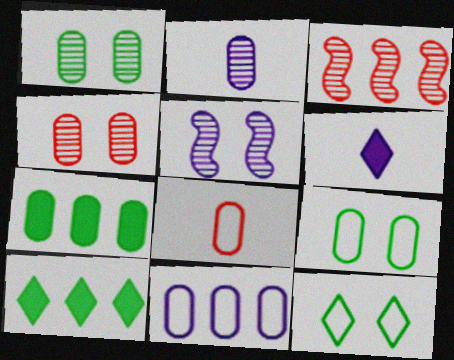[[3, 6, 9], 
[3, 10, 11], 
[5, 6, 11], 
[5, 8, 10], 
[8, 9, 11]]